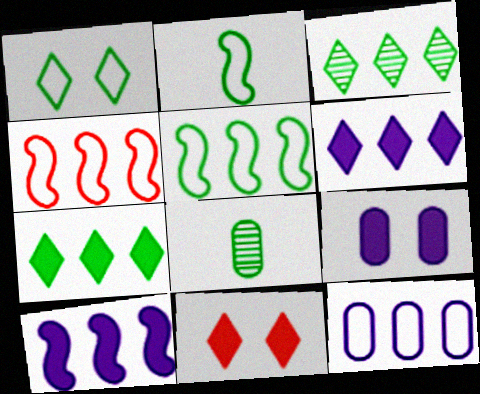[]